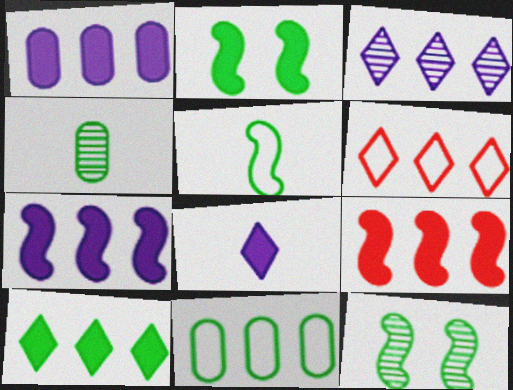[[1, 9, 10], 
[3, 6, 10], 
[3, 9, 11]]